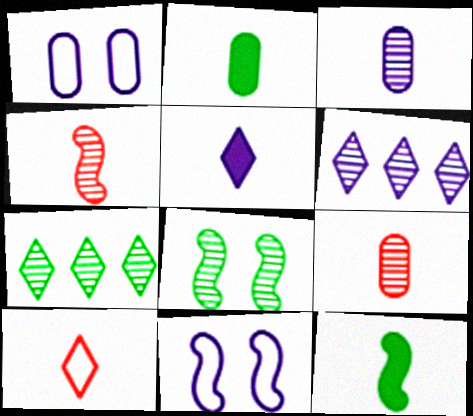[[3, 10, 12], 
[6, 8, 9]]